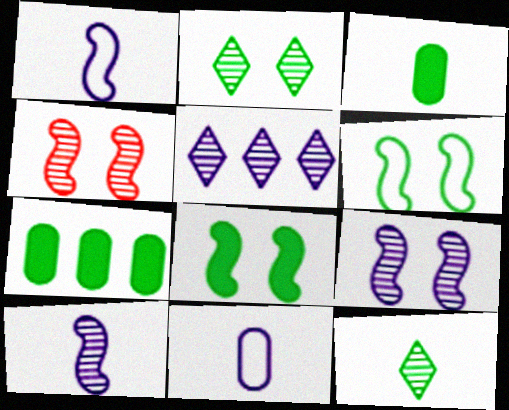[[6, 7, 12]]